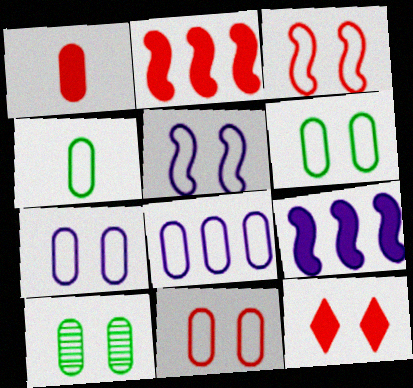[[1, 2, 12], 
[1, 8, 10], 
[4, 8, 11], 
[5, 10, 12], 
[6, 7, 11]]